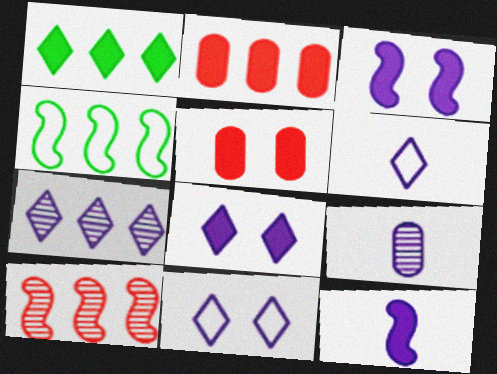[[1, 5, 12], 
[2, 4, 7], 
[6, 7, 8], 
[6, 9, 12]]